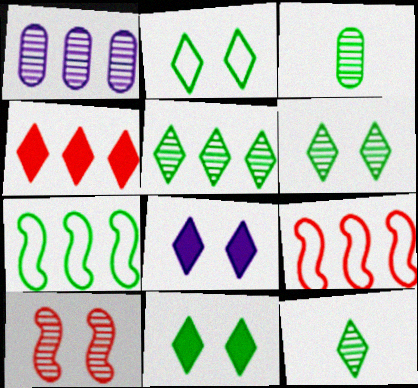[[1, 4, 7], 
[1, 10, 12], 
[2, 6, 11], 
[3, 7, 11], 
[3, 8, 9], 
[5, 6, 12]]